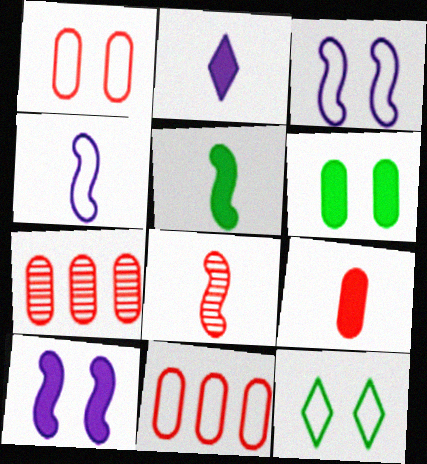[[1, 3, 12], 
[1, 7, 9], 
[2, 5, 9], 
[4, 5, 8], 
[4, 11, 12]]